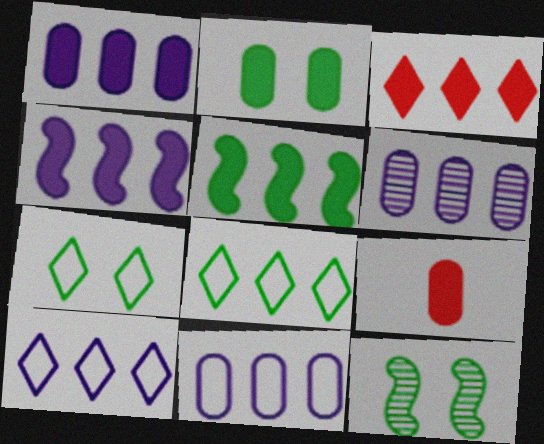[[1, 2, 9], 
[1, 3, 5], 
[1, 6, 11], 
[2, 7, 12], 
[4, 6, 10], 
[9, 10, 12]]